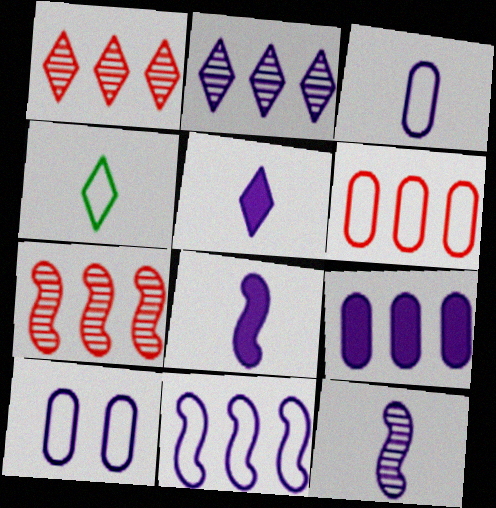[[2, 8, 10], 
[2, 9, 11], 
[3, 5, 12]]